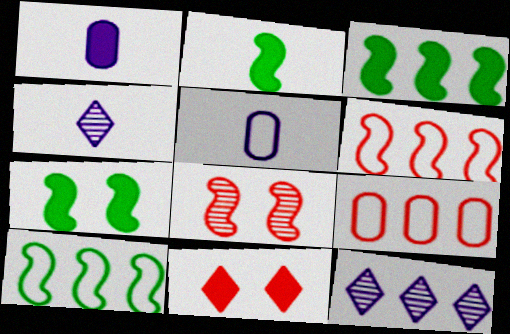[[1, 3, 11], 
[2, 3, 7], 
[3, 9, 12], 
[4, 7, 9]]